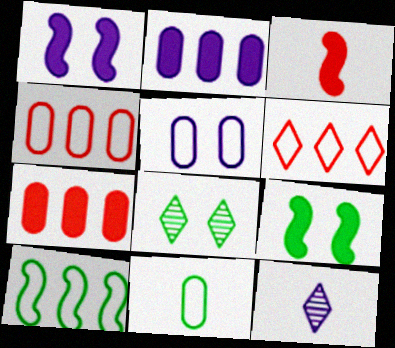[[3, 11, 12], 
[4, 5, 11], 
[4, 9, 12]]